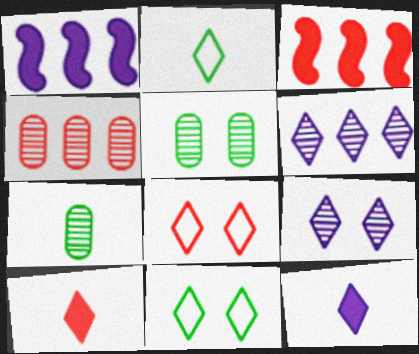[[1, 7, 8], 
[6, 10, 11]]